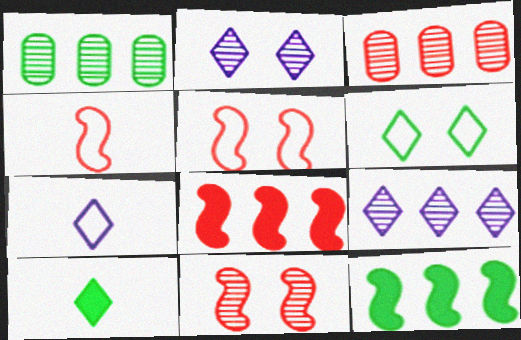[[4, 8, 11]]